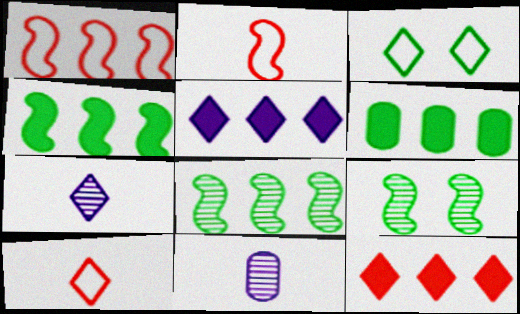[[3, 7, 12]]